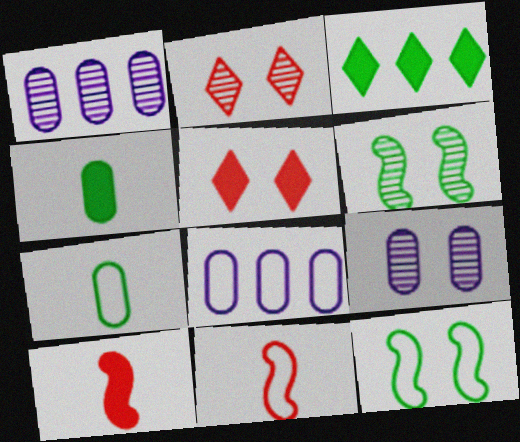[[2, 6, 9], 
[3, 6, 7], 
[3, 9, 11], 
[5, 9, 12]]